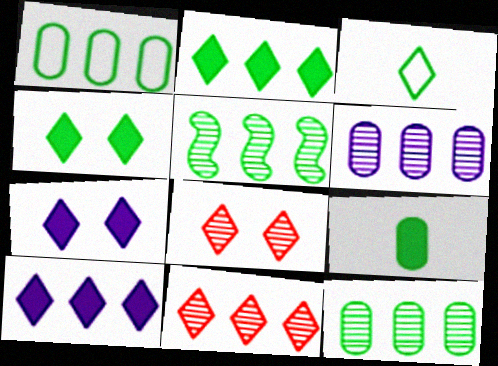[[1, 2, 5], 
[3, 7, 11], 
[3, 8, 10], 
[5, 6, 11]]